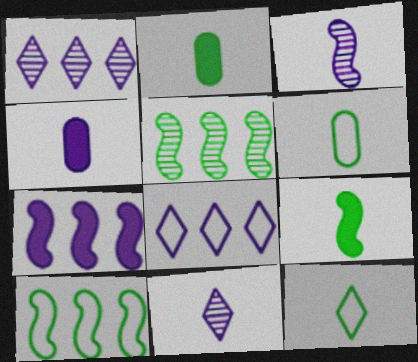[]